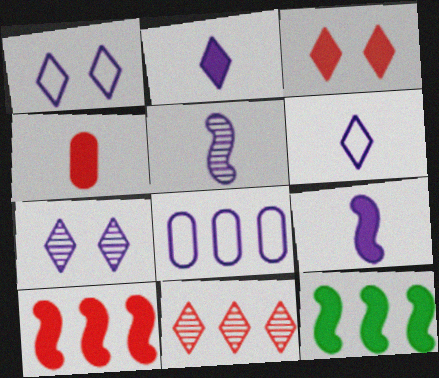[[3, 4, 10], 
[7, 8, 9], 
[8, 11, 12]]